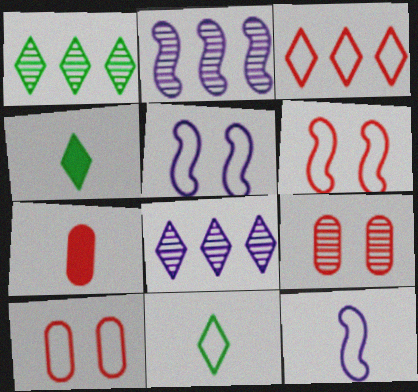[[1, 5, 7], 
[2, 4, 10]]